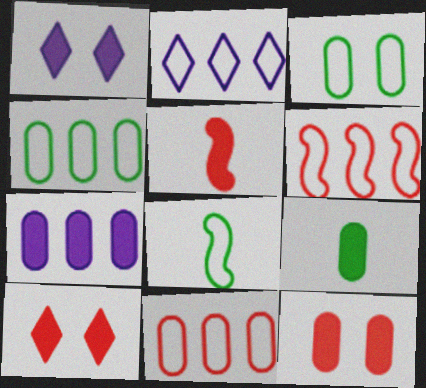[[2, 4, 6], 
[7, 9, 12]]